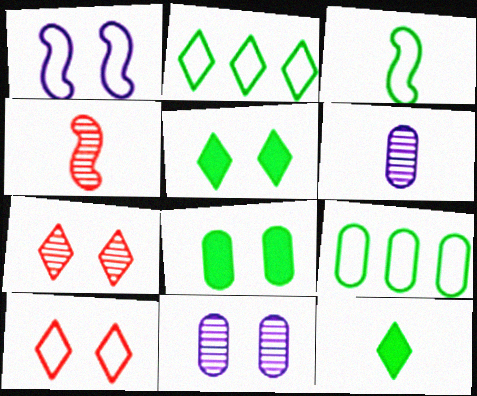[[1, 7, 8]]